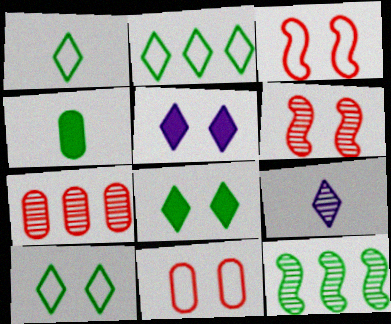[[1, 2, 10], 
[4, 10, 12]]